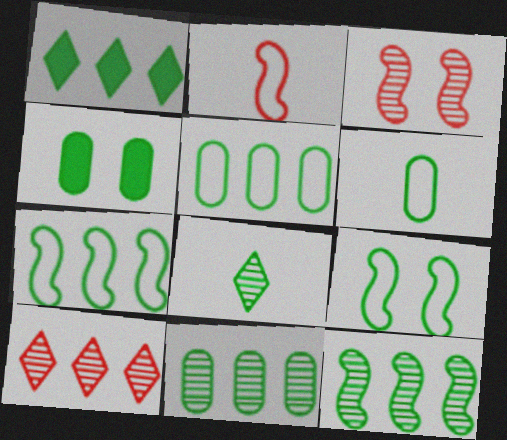[[1, 5, 12], 
[1, 7, 11], 
[4, 6, 11], 
[4, 7, 8]]